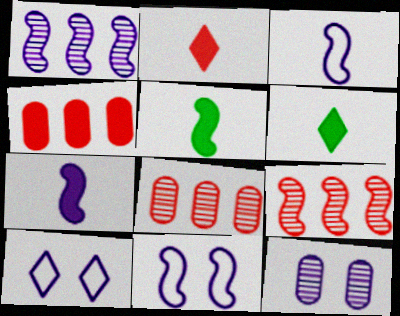[[1, 7, 11], 
[5, 8, 10], 
[5, 9, 11], 
[6, 8, 11]]